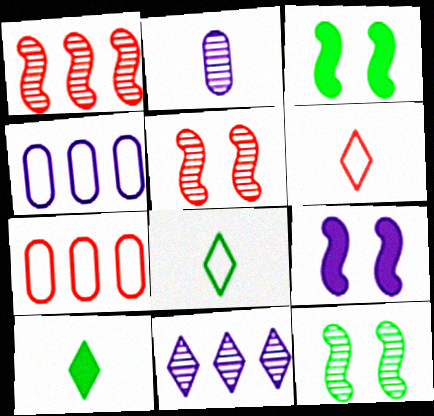[[4, 5, 10]]